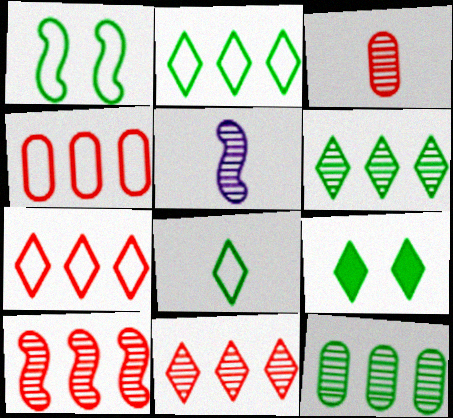[[4, 5, 9], 
[6, 8, 9]]